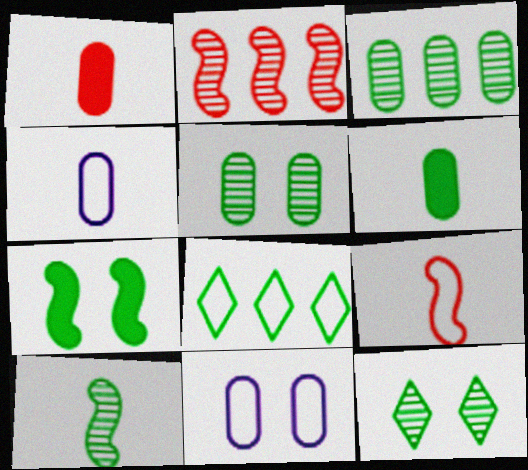[[1, 3, 11], 
[3, 10, 12], 
[8, 9, 11]]